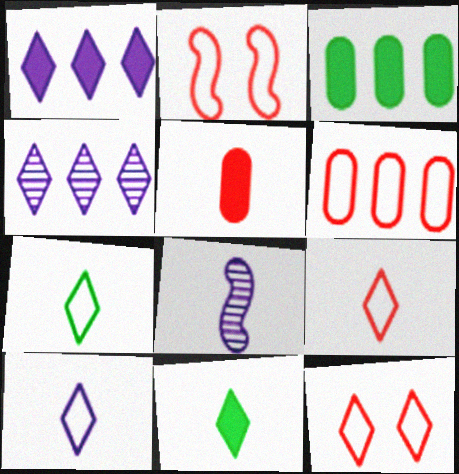[[2, 6, 9], 
[3, 8, 12], 
[4, 11, 12], 
[5, 7, 8], 
[7, 9, 10]]